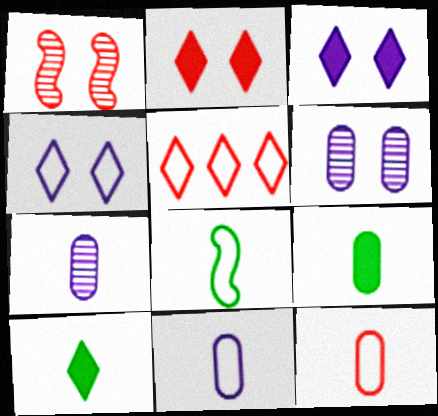[[7, 9, 12]]